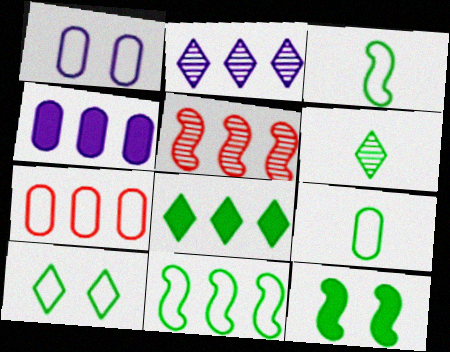[[1, 7, 9], 
[6, 8, 10], 
[9, 10, 11]]